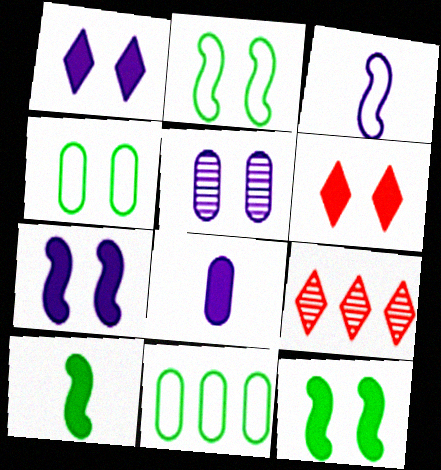[[2, 5, 6], 
[2, 8, 9]]